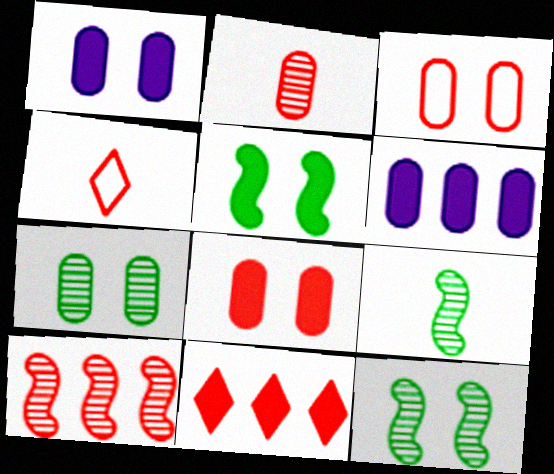[[1, 3, 7], 
[4, 6, 12], 
[4, 8, 10]]